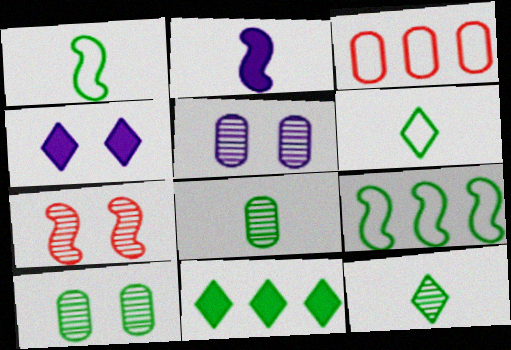[[1, 10, 11], 
[2, 7, 9]]